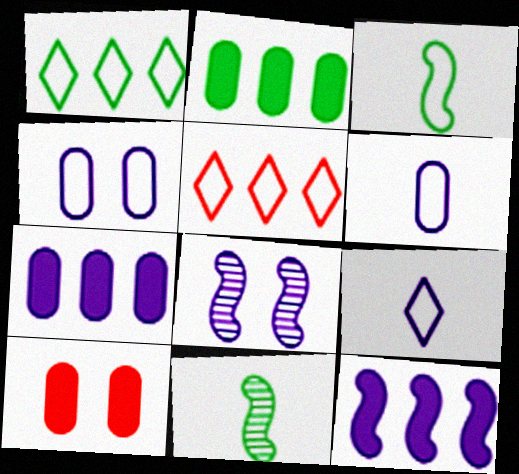[[3, 4, 5], 
[7, 8, 9]]